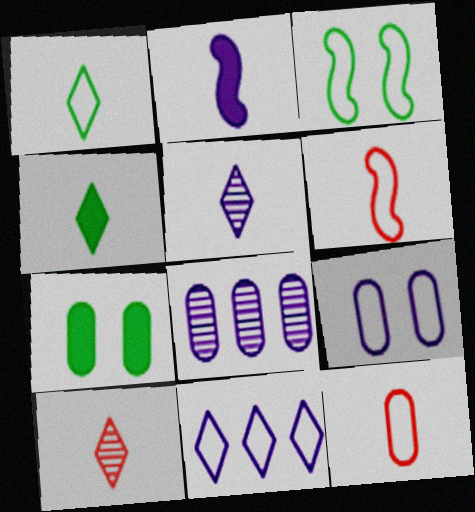[[3, 11, 12], 
[7, 8, 12]]